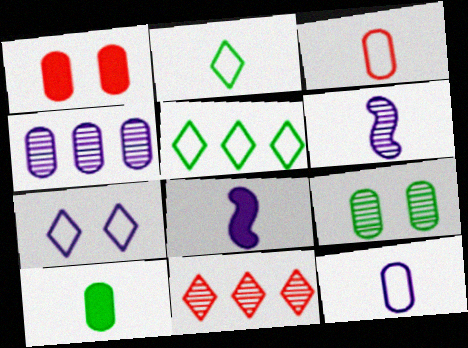[[1, 5, 6], 
[4, 7, 8], 
[6, 9, 11]]